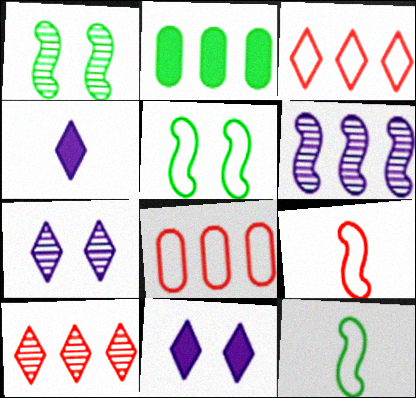[[1, 4, 8], 
[2, 3, 6], 
[2, 7, 9]]